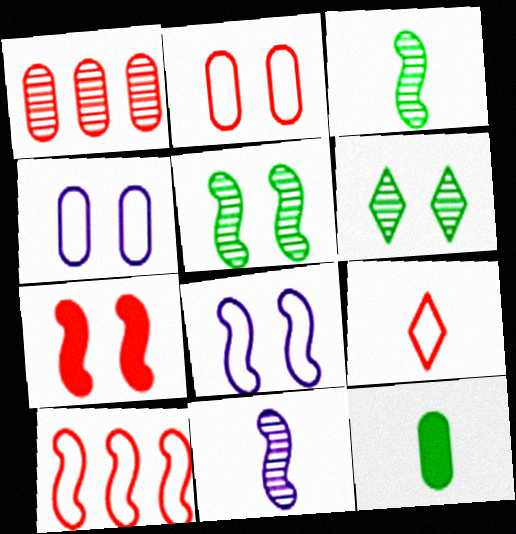[[1, 4, 12], 
[1, 6, 11], 
[1, 7, 9], 
[2, 9, 10], 
[4, 6, 7], 
[5, 7, 8], 
[9, 11, 12]]